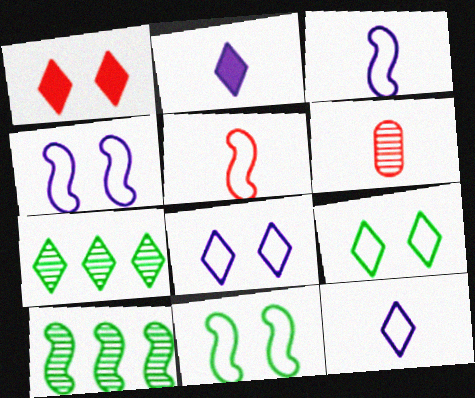[[1, 7, 12]]